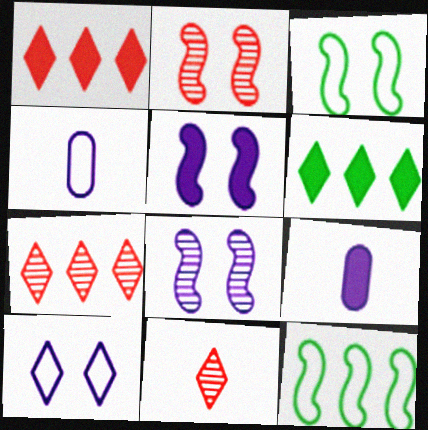[[2, 3, 5], 
[2, 4, 6], 
[3, 7, 9], 
[6, 10, 11]]